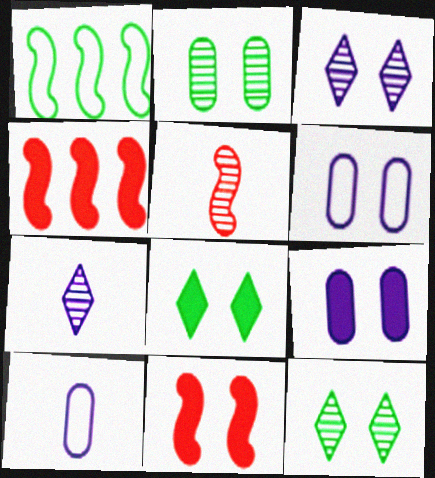[[4, 10, 12], 
[6, 11, 12], 
[8, 9, 11]]